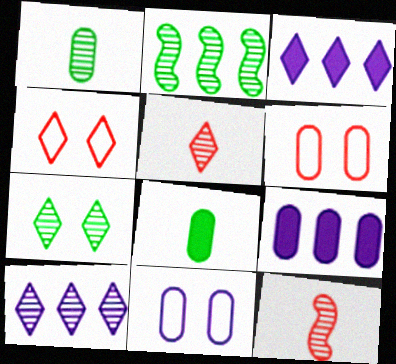[[1, 2, 7], 
[1, 6, 9], 
[5, 7, 10]]